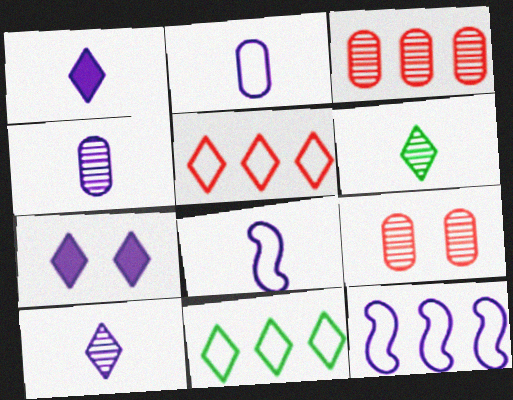[[1, 4, 8], 
[4, 7, 12], 
[5, 6, 7]]